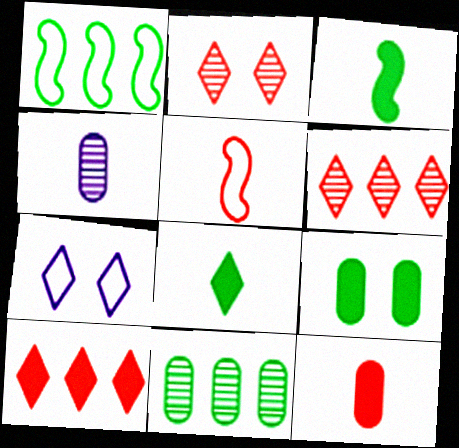[[4, 5, 8], 
[6, 7, 8]]